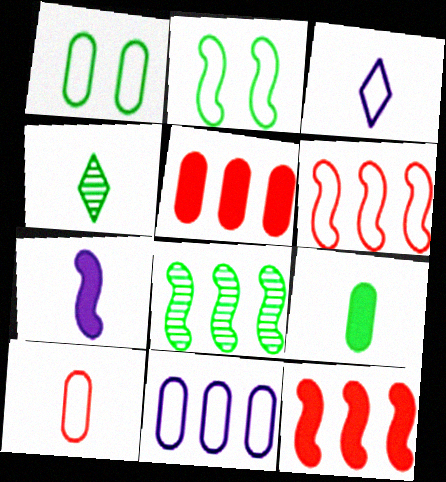[[1, 3, 6], 
[1, 10, 11], 
[4, 7, 10]]